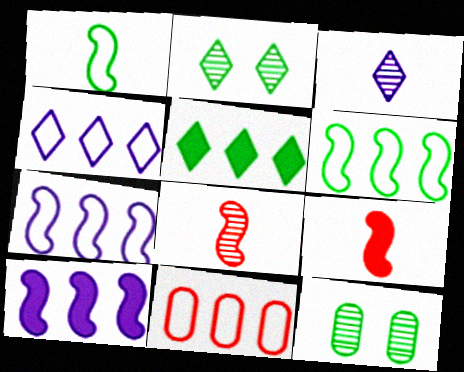[[1, 5, 12], 
[4, 6, 11], 
[4, 9, 12]]